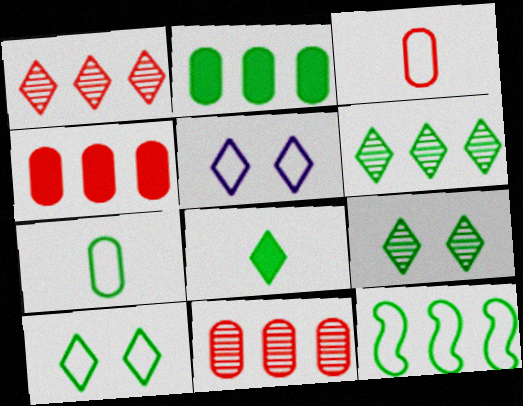[[1, 5, 8], 
[2, 6, 12], 
[3, 5, 12], 
[6, 8, 10], 
[7, 10, 12]]